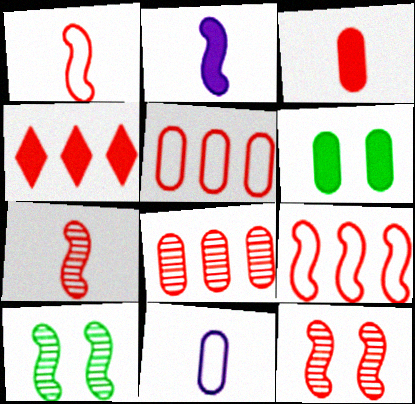[[2, 4, 6], 
[2, 9, 10], 
[4, 8, 9], 
[4, 10, 11], 
[6, 8, 11]]